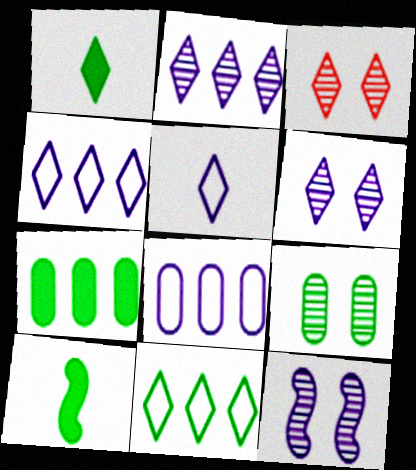[[1, 3, 4], 
[3, 8, 10], 
[3, 9, 12], 
[9, 10, 11]]